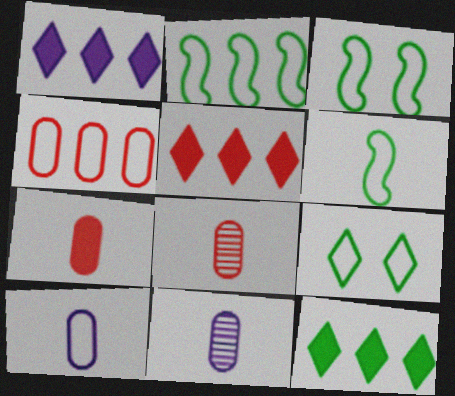[[1, 3, 8], 
[1, 5, 12], 
[2, 3, 6], 
[3, 5, 11]]